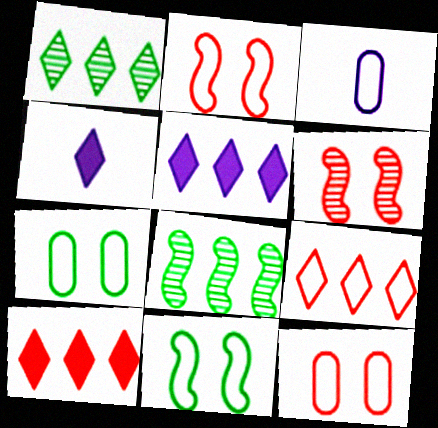[[1, 5, 9], 
[3, 9, 11], 
[4, 8, 12]]